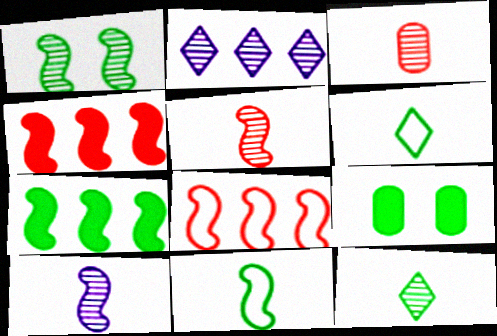[[1, 2, 3], 
[1, 7, 11], 
[3, 10, 12]]